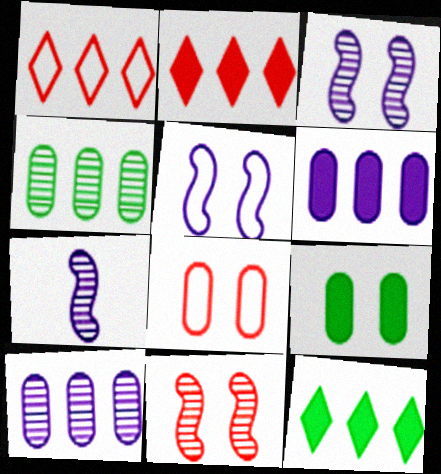[[1, 7, 9], 
[7, 8, 12]]